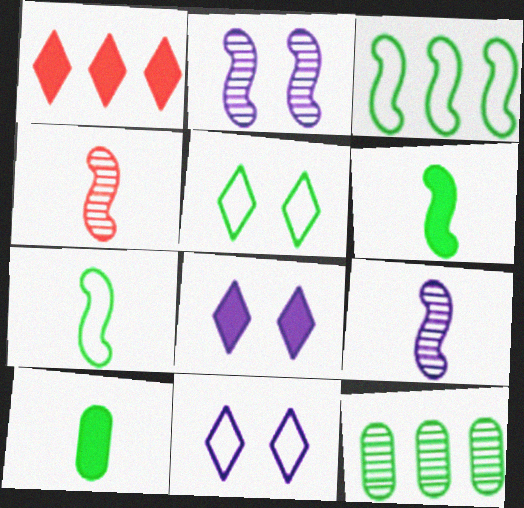[[5, 6, 12]]